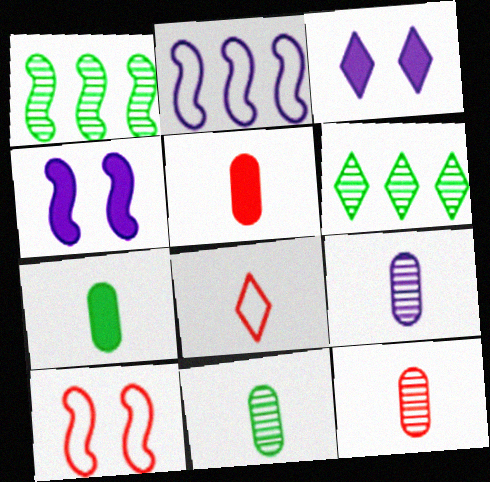[[2, 3, 9], 
[3, 6, 8], 
[9, 11, 12]]